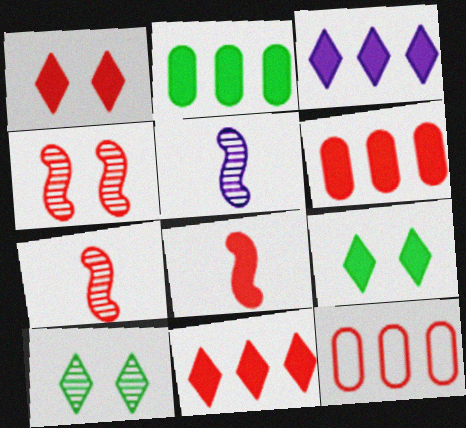[[1, 6, 8], 
[1, 7, 12], 
[5, 9, 12]]